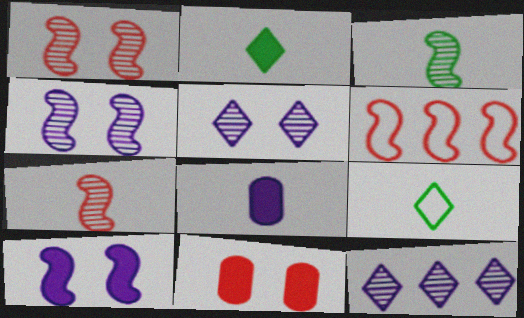[[3, 6, 10], 
[7, 8, 9]]